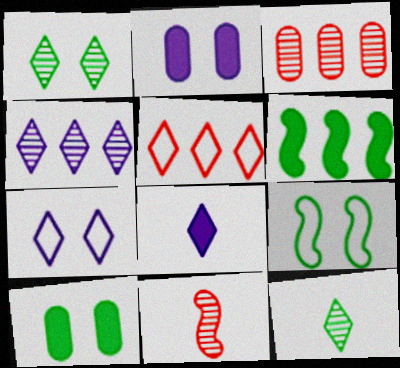[[1, 5, 8], 
[1, 9, 10], 
[3, 8, 9], 
[4, 7, 8]]